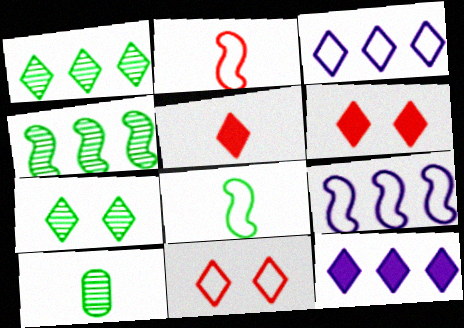[[3, 5, 7], 
[4, 7, 10], 
[6, 9, 10]]